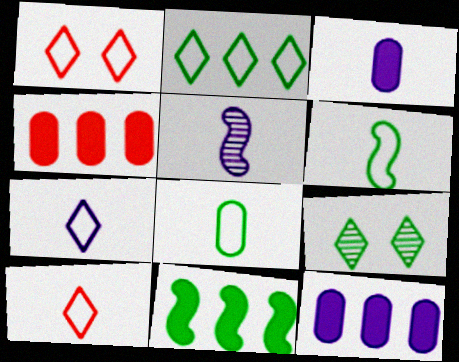[[1, 2, 7], 
[3, 5, 7], 
[8, 9, 11]]